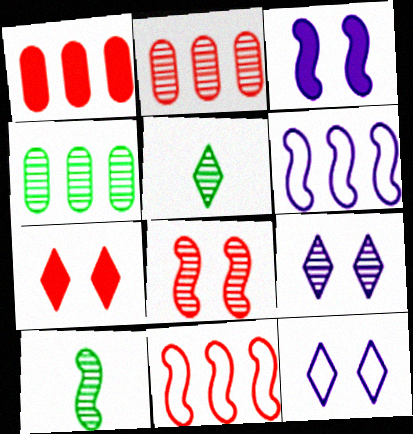[[1, 10, 12], 
[2, 9, 10], 
[3, 10, 11]]